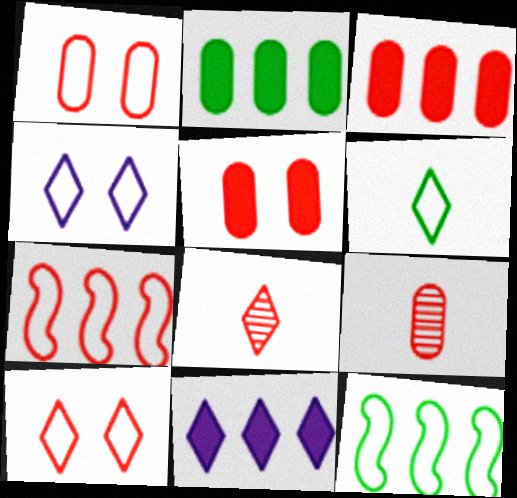[[1, 3, 9], 
[5, 7, 8]]